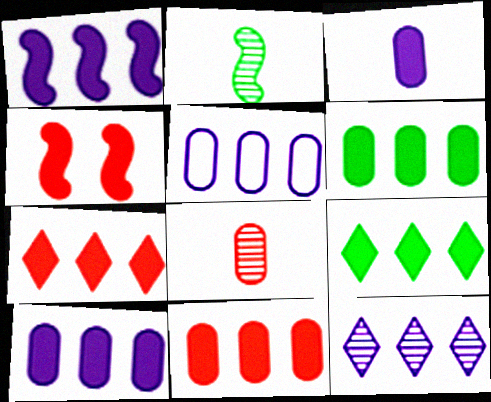[[1, 5, 12], 
[1, 6, 7], 
[1, 9, 11], 
[3, 4, 9], 
[6, 10, 11]]